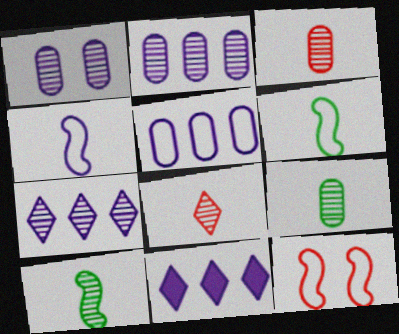[[1, 4, 11], 
[9, 11, 12]]